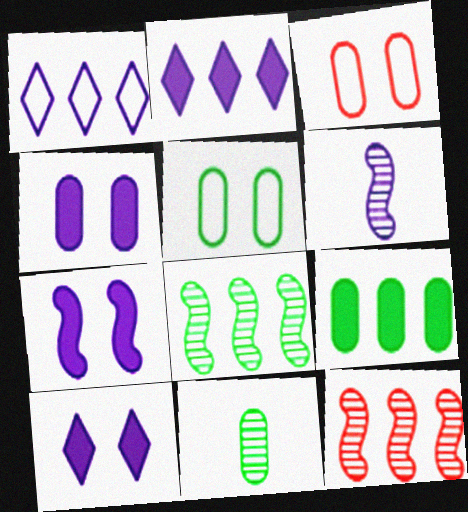[[1, 4, 6], 
[1, 9, 12], 
[4, 7, 10], 
[5, 9, 11]]